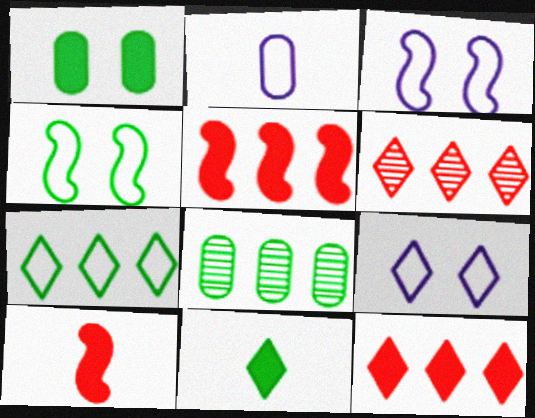[[4, 8, 11], 
[6, 9, 11], 
[8, 9, 10]]